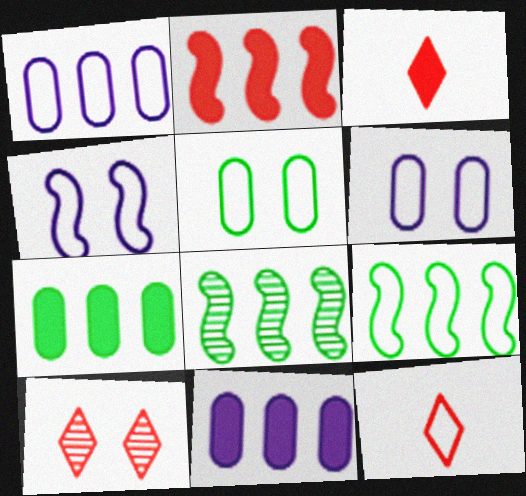[[3, 6, 8], 
[6, 9, 12]]